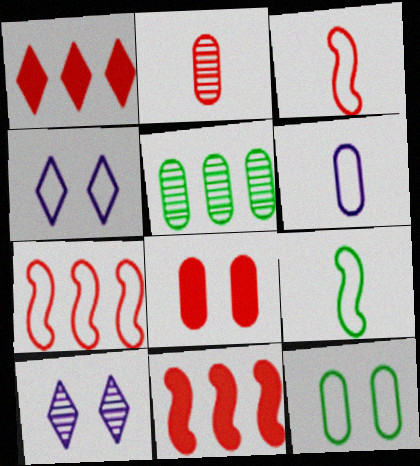[[5, 6, 8]]